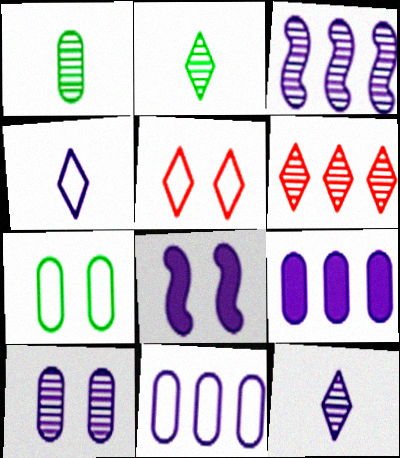[[3, 10, 12], 
[8, 11, 12]]